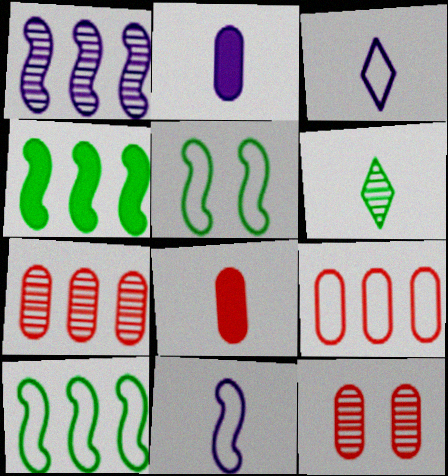[[1, 6, 12], 
[3, 4, 12], 
[3, 5, 9], 
[6, 8, 11], 
[8, 9, 12]]